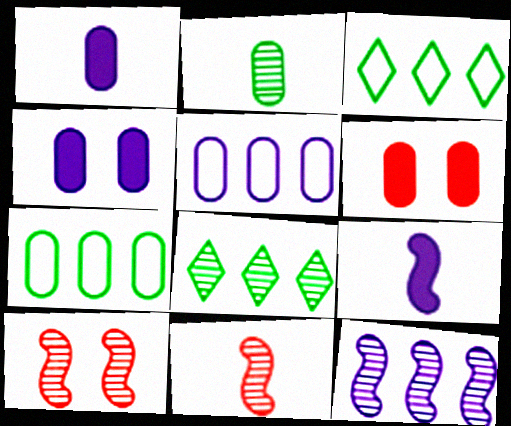[[1, 3, 10], 
[2, 5, 6], 
[3, 4, 11]]